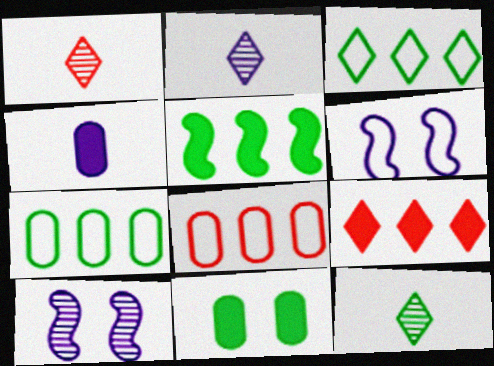[[1, 2, 12]]